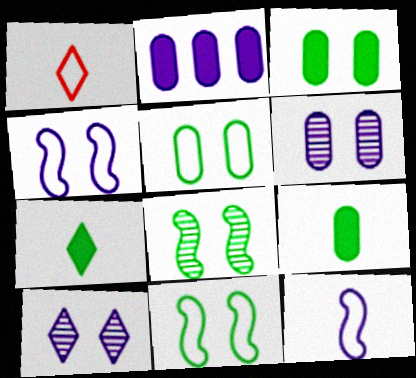[[1, 2, 8], 
[2, 10, 12]]